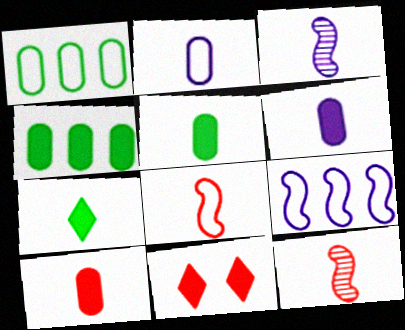[[1, 3, 11], 
[2, 7, 12], 
[5, 6, 10]]